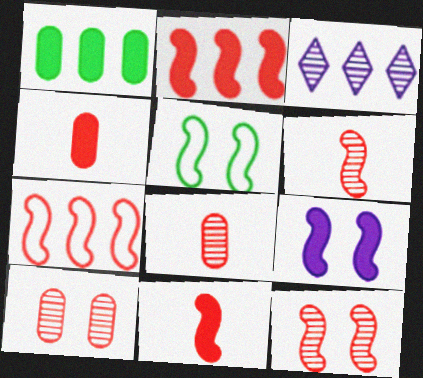[[1, 3, 7], 
[3, 4, 5], 
[5, 9, 12], 
[7, 11, 12]]